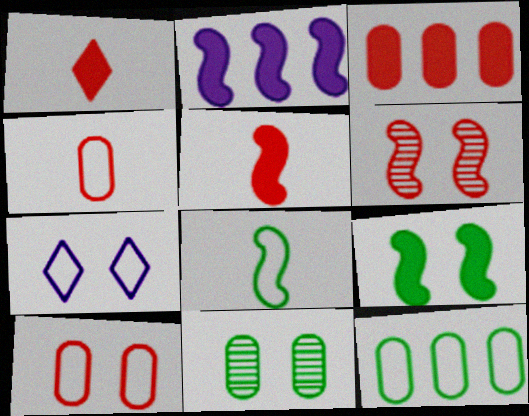[[2, 5, 9], 
[2, 6, 8]]